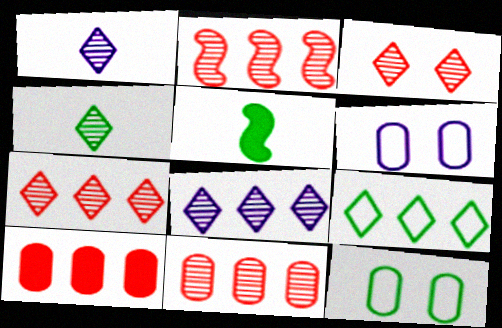[[2, 7, 11], 
[3, 4, 8], 
[5, 6, 7]]